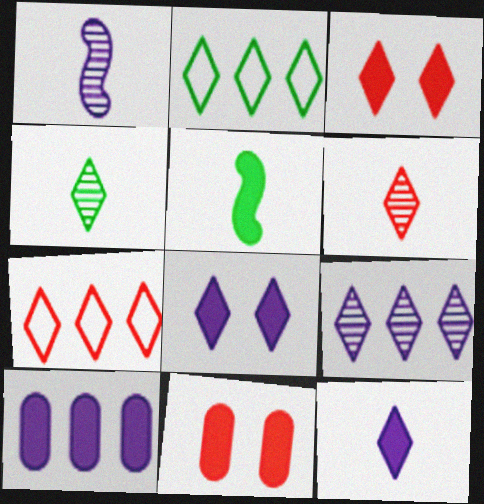[[1, 2, 11], 
[2, 6, 8], 
[3, 5, 10], 
[3, 6, 7], 
[4, 7, 8]]